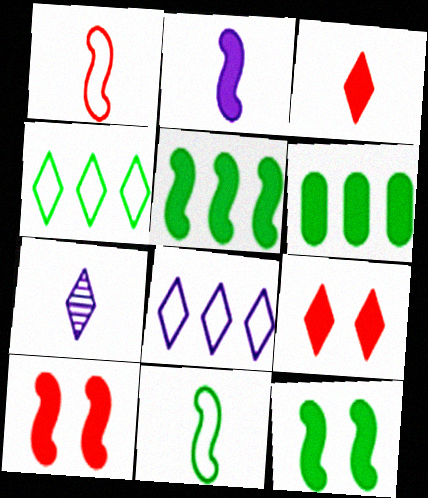[[2, 5, 10], 
[2, 6, 9], 
[4, 7, 9]]